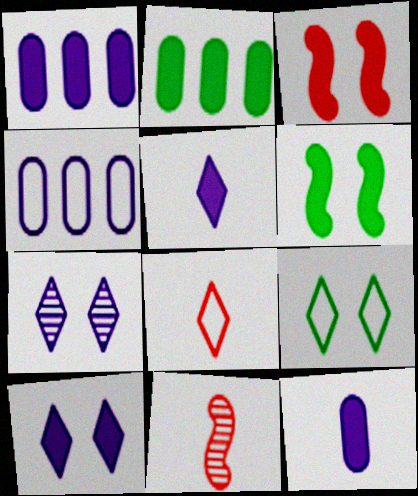[[1, 9, 11], 
[2, 3, 5]]